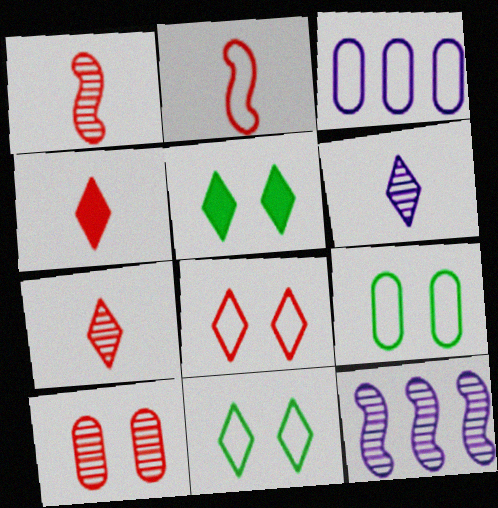[[1, 3, 5], 
[2, 3, 11], 
[4, 9, 12]]